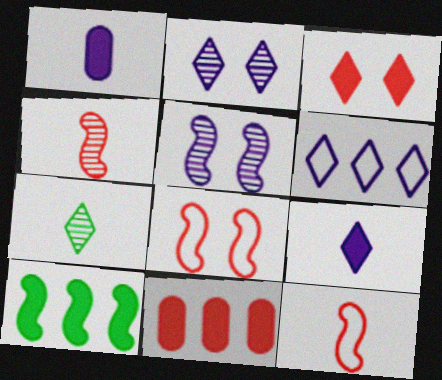[[1, 3, 10], 
[1, 5, 6], 
[1, 7, 12], 
[2, 6, 9], 
[3, 6, 7], 
[5, 10, 12]]